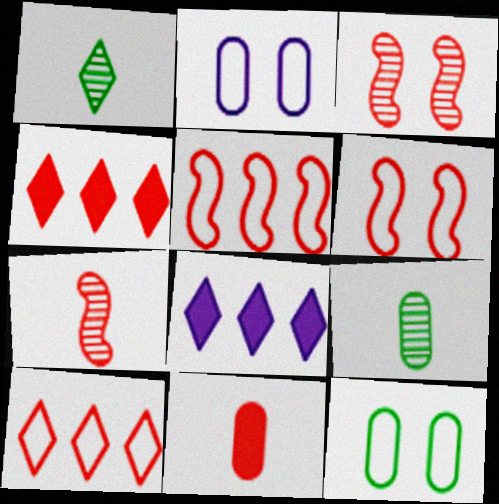[[3, 10, 11], 
[6, 8, 9], 
[7, 8, 12]]